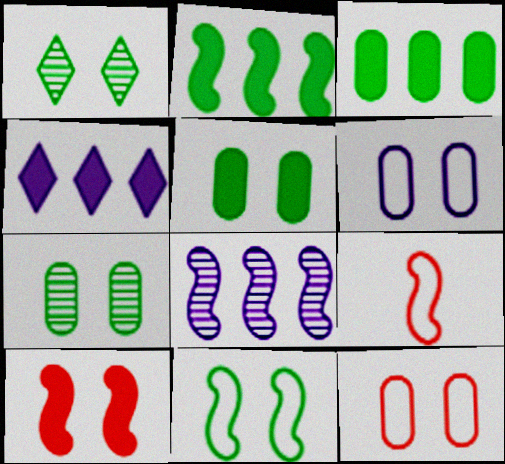[[1, 5, 11], 
[1, 6, 10], 
[4, 7, 9]]